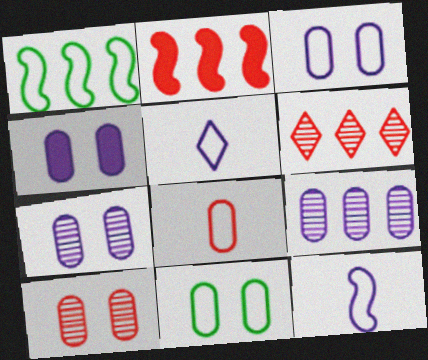[[3, 4, 7], 
[4, 10, 11]]